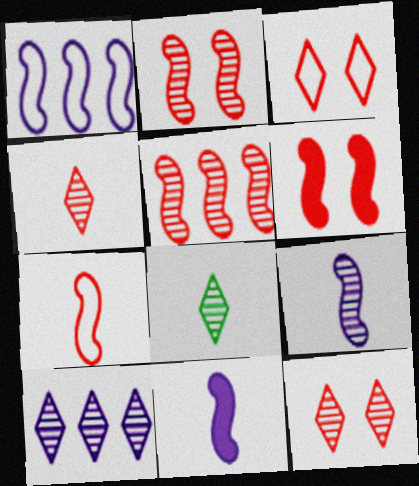[[5, 6, 7], 
[8, 10, 12]]